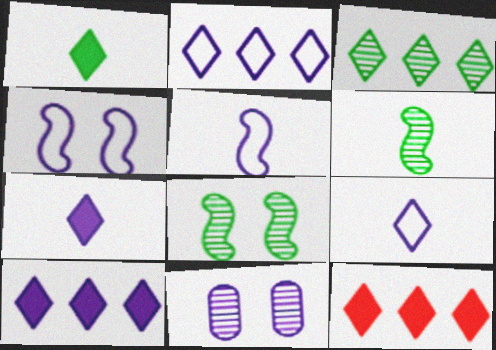[[2, 3, 12], 
[5, 10, 11]]